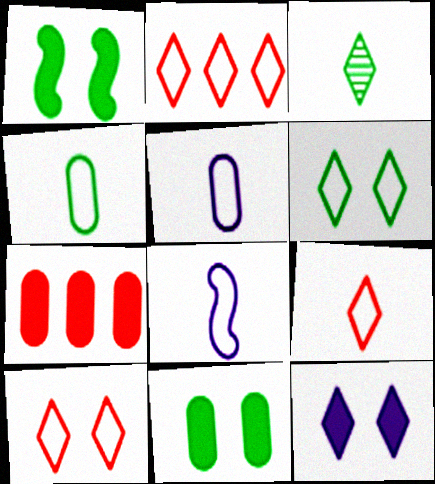[[2, 3, 12], 
[2, 9, 10], 
[4, 8, 9]]